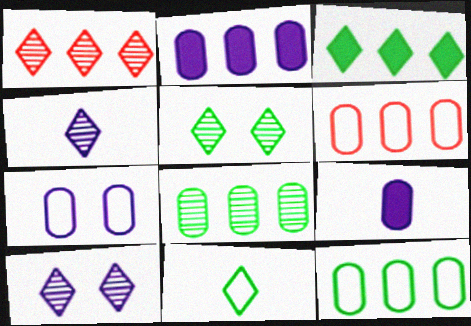[[1, 4, 5], 
[2, 6, 8], 
[3, 5, 11]]